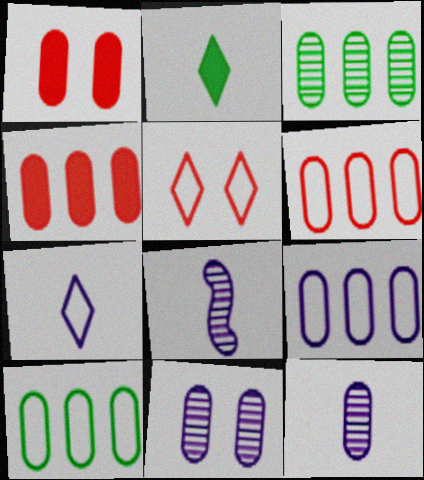[[1, 10, 12], 
[3, 4, 9], 
[6, 9, 10]]